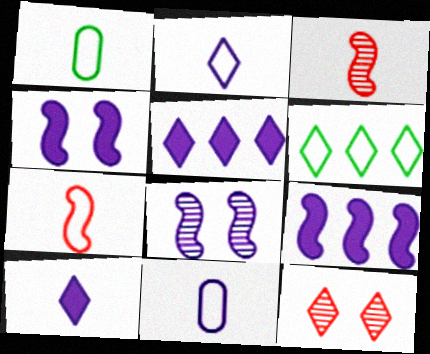[[1, 2, 7], 
[1, 3, 10], 
[1, 9, 12], 
[5, 8, 11], 
[6, 10, 12]]